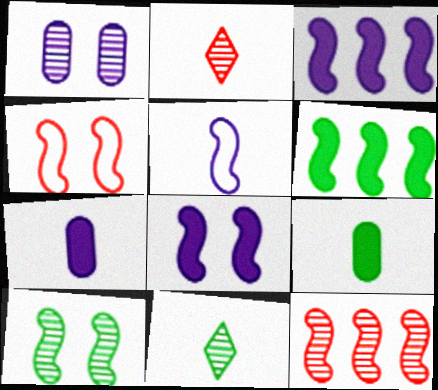[[1, 11, 12], 
[2, 5, 9], 
[4, 8, 10]]